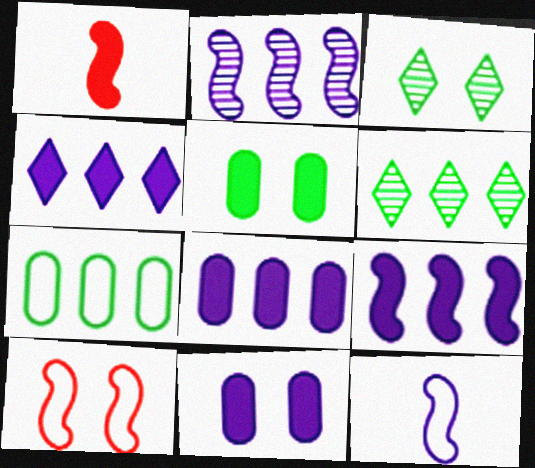[[1, 4, 5], 
[3, 10, 11], 
[4, 8, 9]]